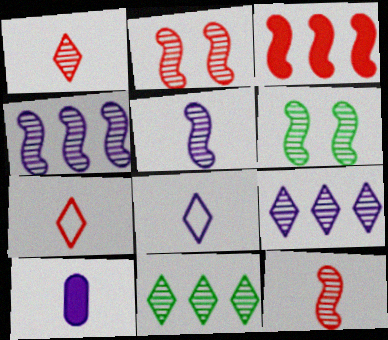[[4, 6, 12], 
[5, 8, 10]]